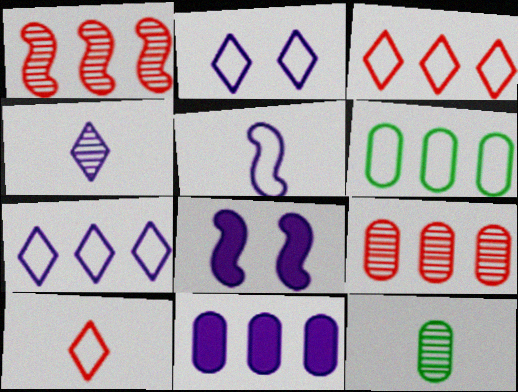[[3, 8, 12], 
[6, 9, 11]]